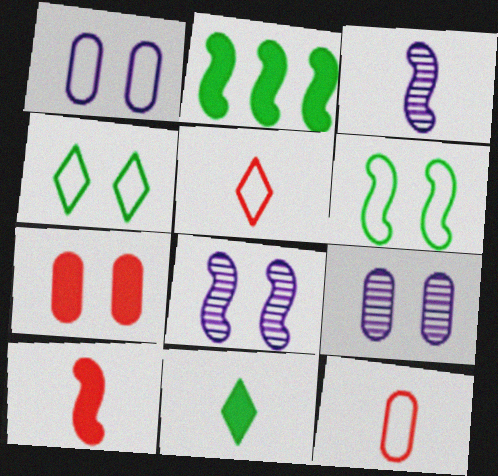[[2, 5, 9], 
[3, 11, 12], 
[4, 7, 8]]